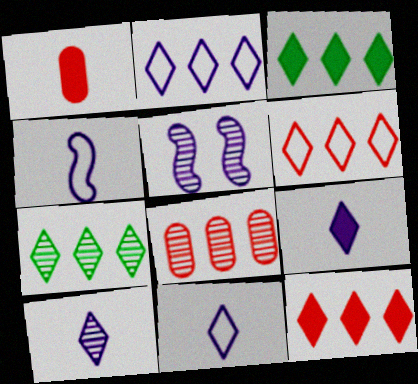[[2, 7, 12], 
[9, 10, 11]]